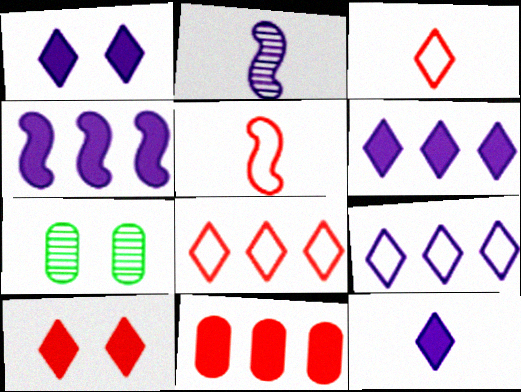[[1, 6, 12], 
[3, 4, 7], 
[5, 6, 7]]